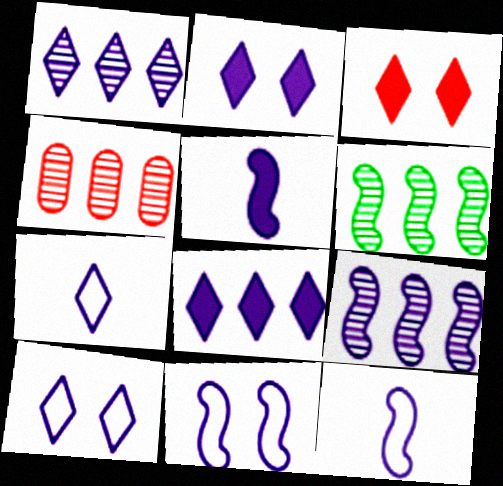[[1, 2, 7], 
[1, 4, 6], 
[5, 9, 11]]